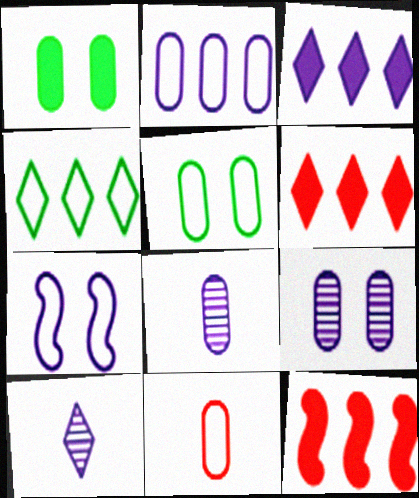[[2, 5, 11], 
[3, 7, 8], 
[4, 7, 11], 
[5, 10, 12]]